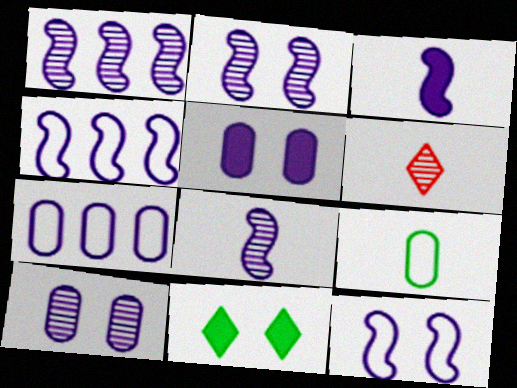[[1, 2, 8], 
[1, 3, 12], 
[2, 3, 4], 
[3, 6, 9]]